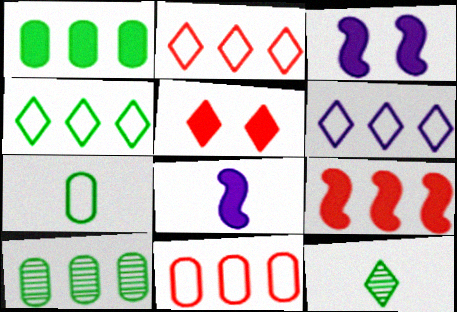[[1, 5, 8], 
[2, 4, 6], 
[3, 11, 12], 
[5, 6, 12], 
[6, 9, 10]]